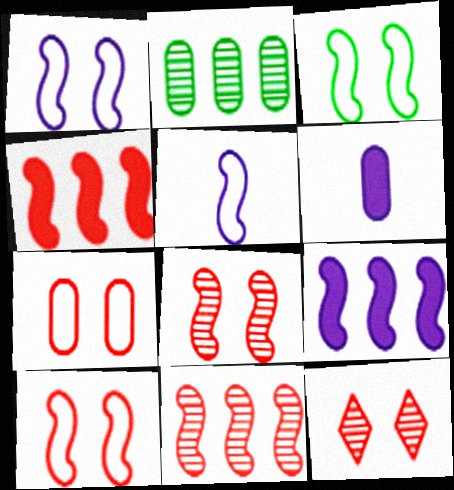[[1, 3, 10], 
[2, 6, 7]]